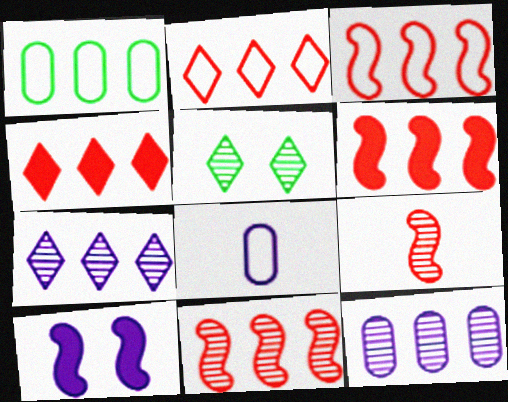[[1, 6, 7], 
[3, 6, 11], 
[5, 6, 8], 
[5, 9, 12], 
[7, 8, 10]]